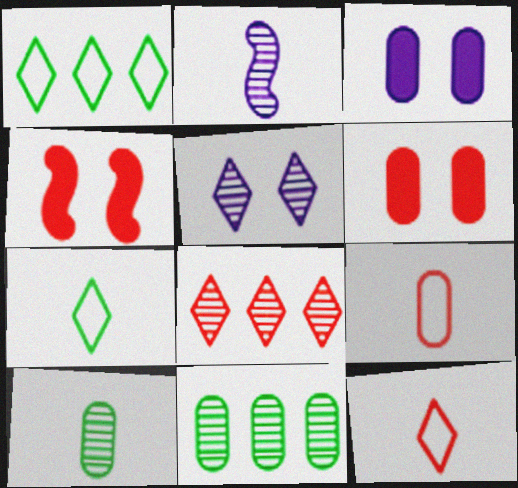[[1, 2, 6], 
[3, 9, 11], 
[4, 8, 9]]